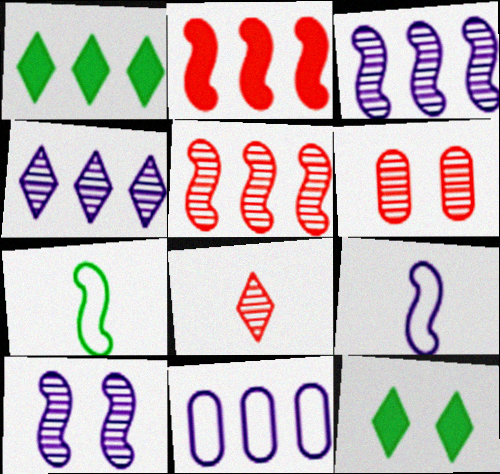[[1, 5, 11], 
[1, 6, 9], 
[2, 7, 10], 
[5, 6, 8]]